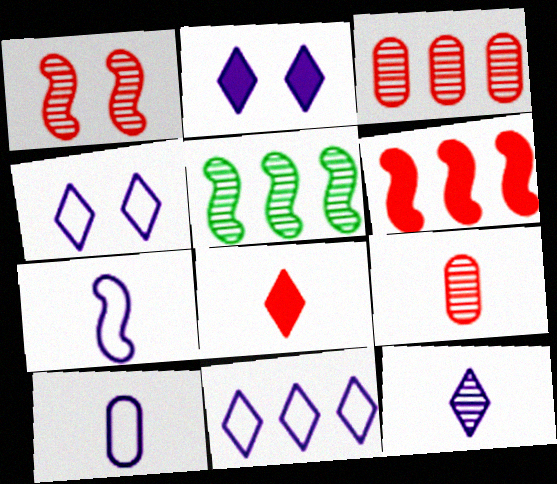[[2, 11, 12]]